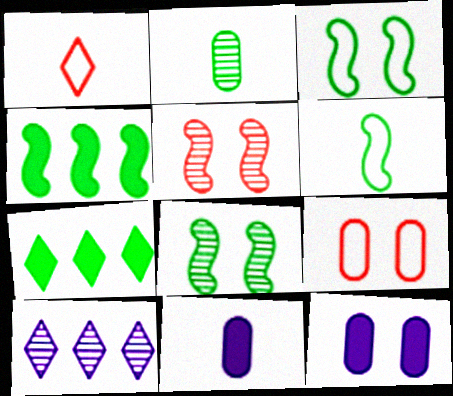[[2, 3, 7], 
[2, 5, 10], 
[4, 6, 8]]